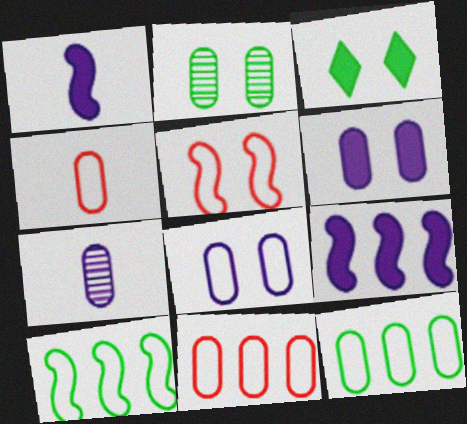[[4, 8, 12]]